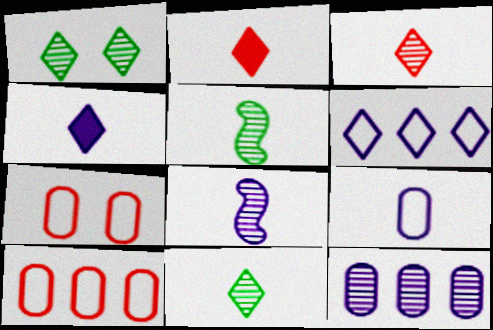[[1, 2, 6], 
[2, 5, 9], 
[4, 8, 9]]